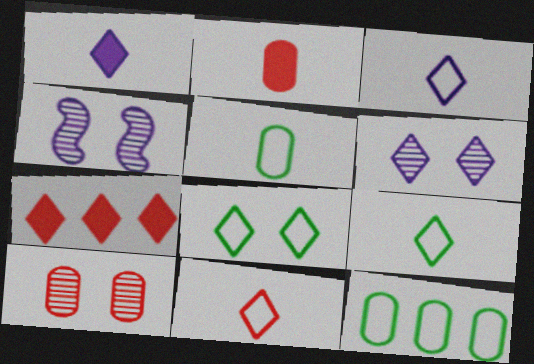[[3, 9, 11], 
[4, 5, 7], 
[6, 7, 9]]